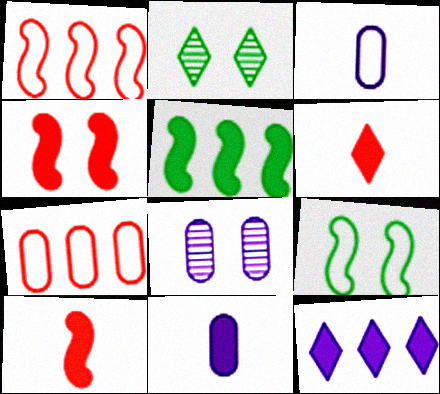[[1, 2, 11]]